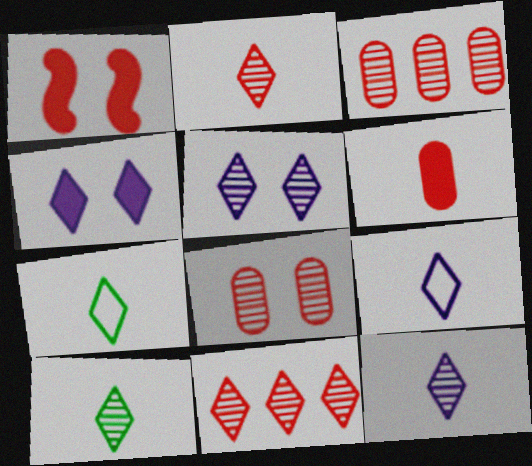[[2, 10, 12], 
[4, 7, 11], 
[5, 10, 11]]